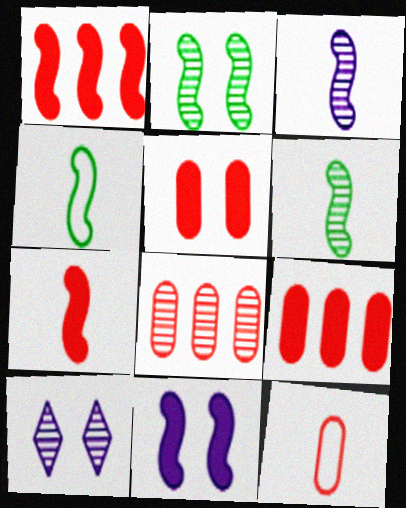[[3, 4, 7], 
[4, 9, 10], 
[5, 8, 12], 
[6, 8, 10]]